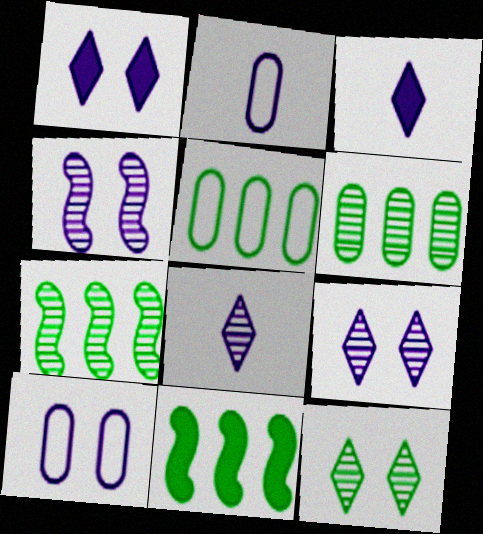[[1, 4, 10]]